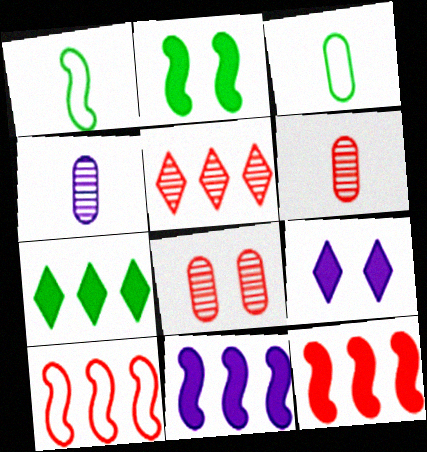[]